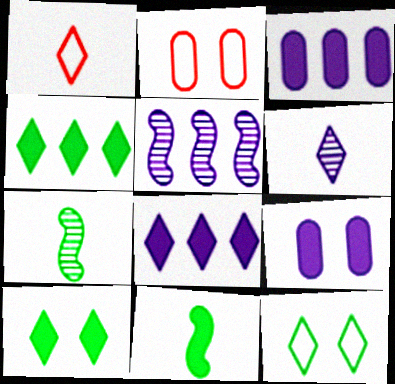[[2, 7, 8]]